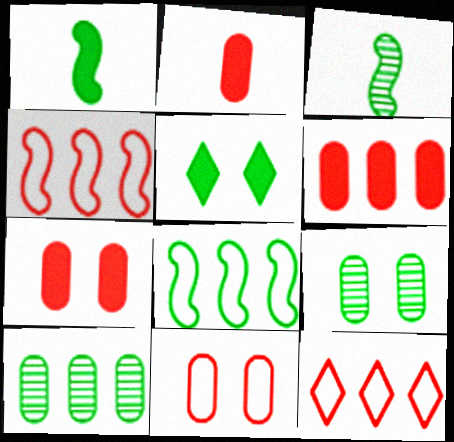[[2, 6, 7]]